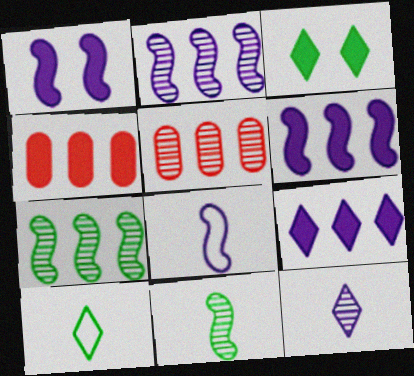[[1, 2, 8], 
[1, 5, 10], 
[3, 5, 8]]